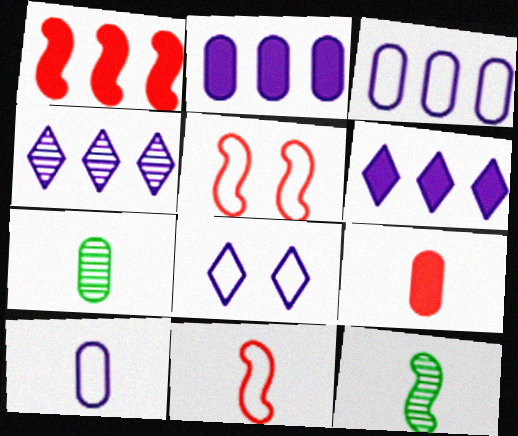[[1, 7, 8], 
[5, 6, 7], 
[7, 9, 10]]